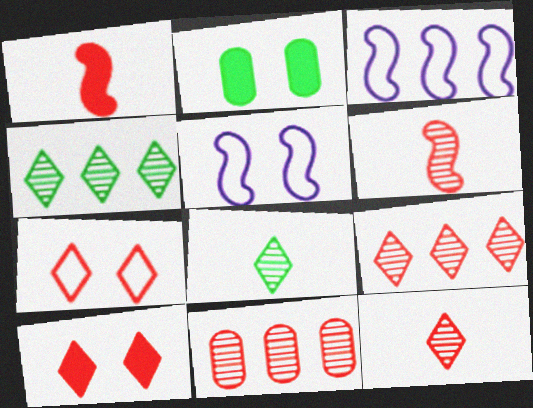[[1, 7, 11], 
[2, 3, 12]]